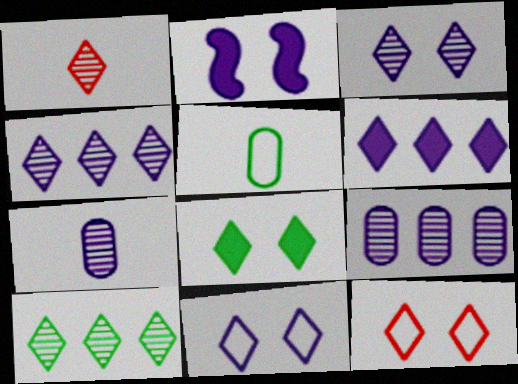[[1, 3, 10], 
[3, 8, 12]]